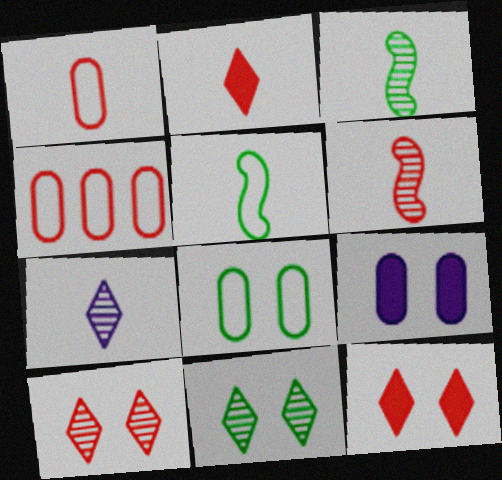[[1, 2, 6], 
[4, 6, 12]]